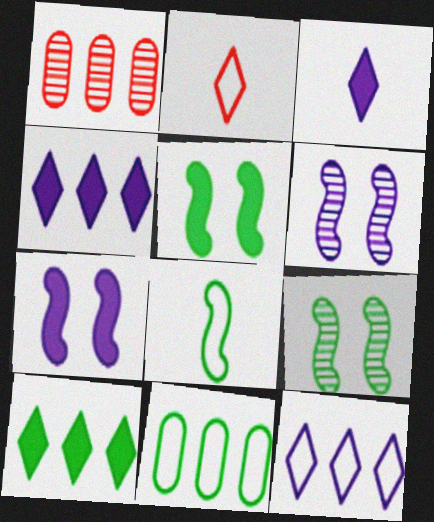[]